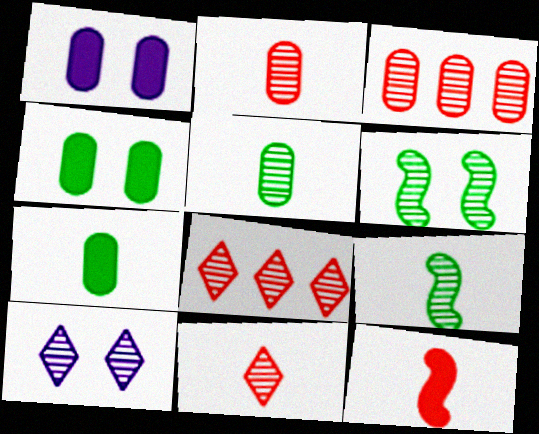[[3, 9, 10]]